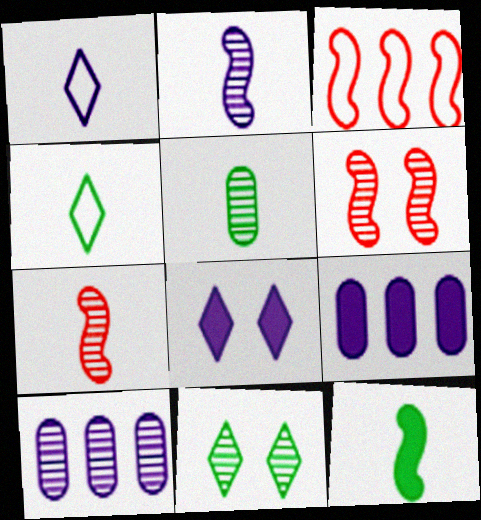[[3, 5, 8], 
[4, 5, 12], 
[4, 6, 9], 
[7, 10, 11]]